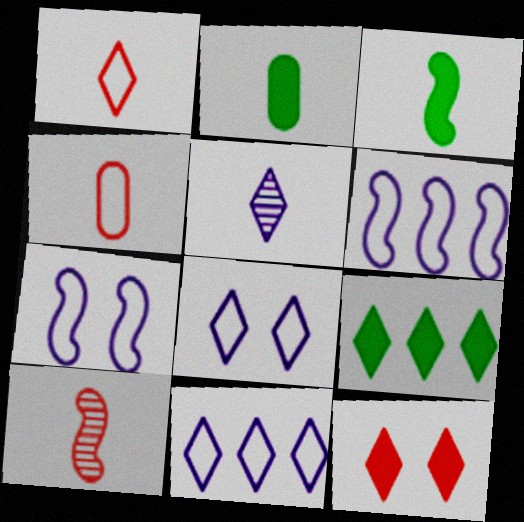[[3, 4, 5]]